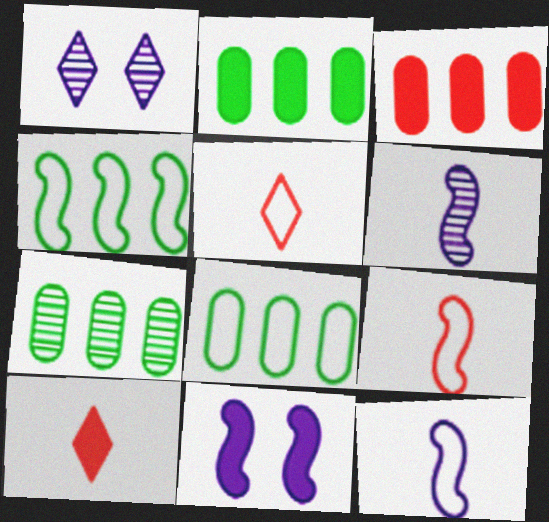[[1, 2, 9], 
[2, 7, 8], 
[2, 10, 11], 
[5, 7, 11]]